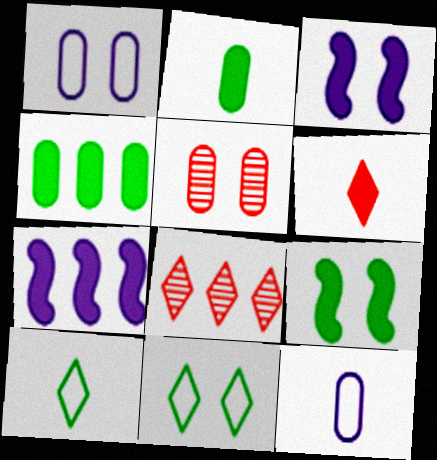[[3, 4, 6], 
[3, 5, 11], 
[4, 5, 12], 
[5, 7, 10], 
[8, 9, 12]]